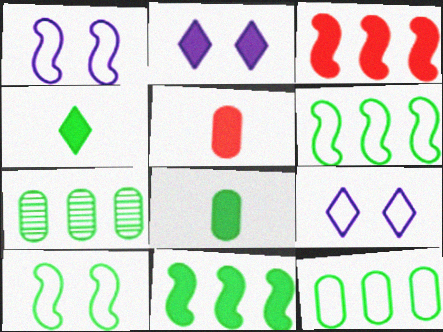[[2, 3, 8], 
[2, 5, 11], 
[4, 7, 10]]